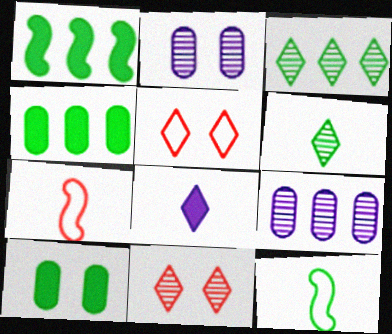[[3, 5, 8], 
[3, 10, 12]]